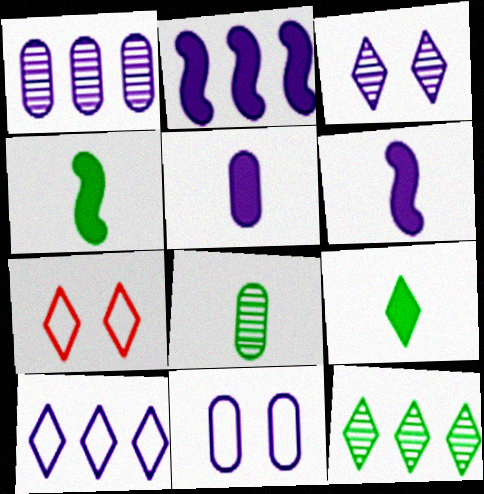[[1, 2, 10], 
[1, 4, 7], 
[1, 5, 11], 
[2, 7, 8]]